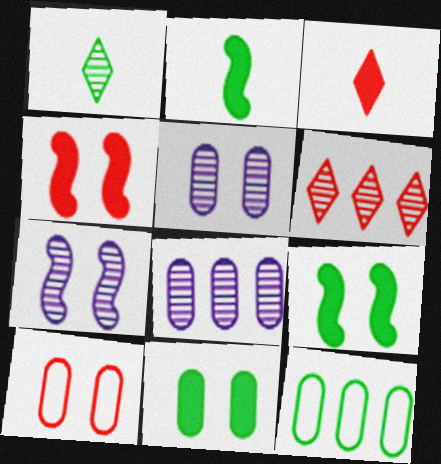[[1, 9, 12], 
[3, 7, 12], 
[5, 10, 11]]